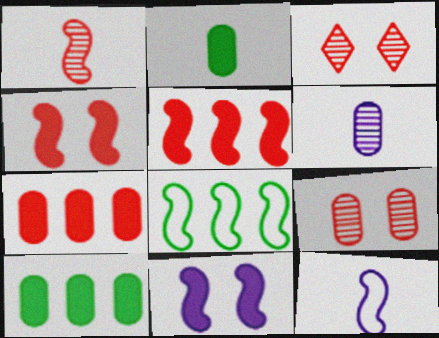[[1, 8, 11], 
[3, 10, 12]]